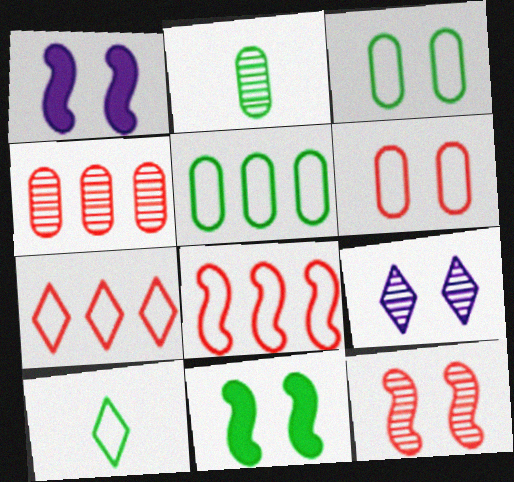[[1, 2, 7], 
[1, 4, 10], 
[6, 9, 11]]